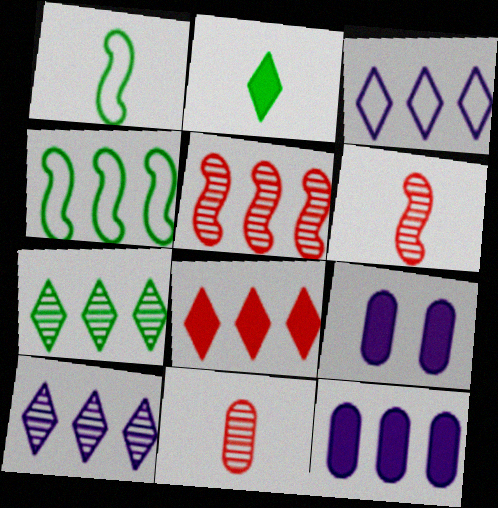[[3, 7, 8]]